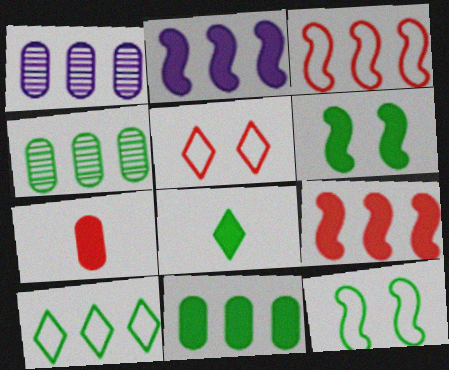[[1, 9, 10], 
[4, 8, 12], 
[6, 8, 11]]